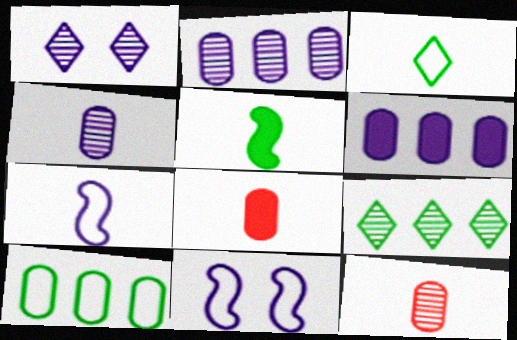[[1, 6, 7], 
[8, 9, 11]]